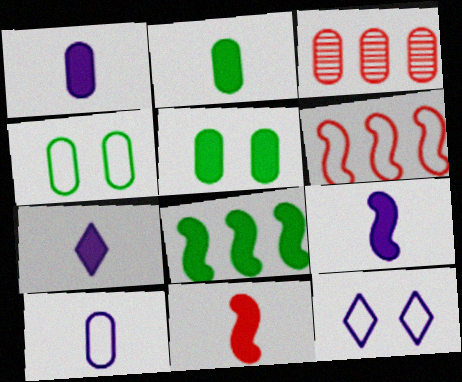[[1, 3, 4], 
[1, 7, 9], 
[2, 7, 11], 
[3, 5, 10]]